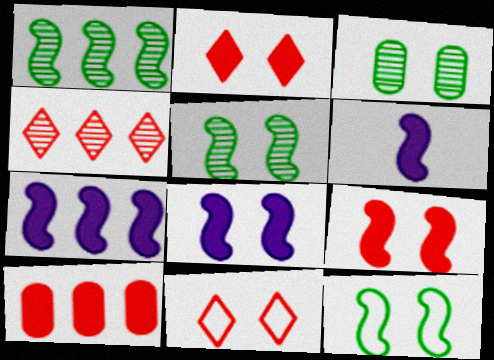[[3, 8, 11], 
[6, 7, 8]]